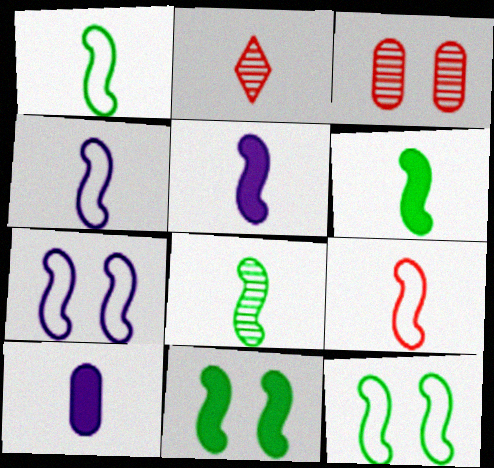[[1, 2, 10], 
[1, 4, 9], 
[1, 6, 8], 
[5, 8, 9]]